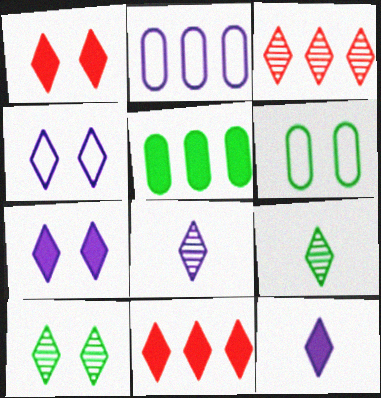[[1, 4, 10], 
[3, 8, 10], 
[4, 9, 11]]